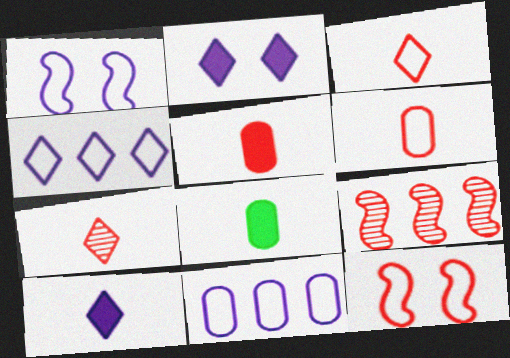[]